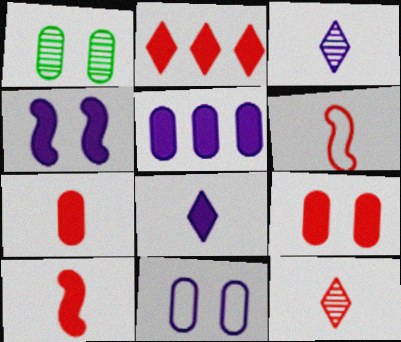[[1, 9, 11], 
[2, 9, 10], 
[4, 5, 8], 
[6, 7, 12]]